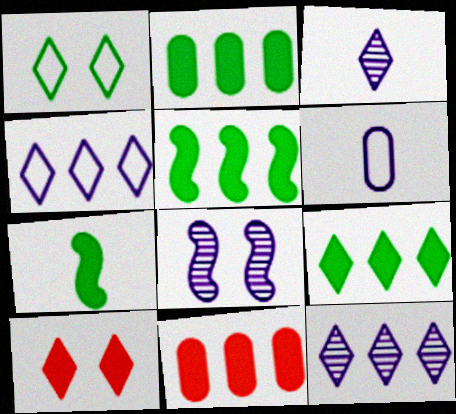[[2, 5, 9]]